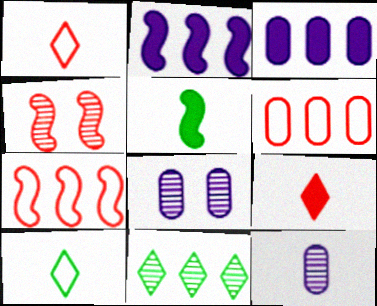[[1, 5, 12], 
[2, 6, 11], 
[3, 4, 10], 
[3, 7, 11], 
[4, 6, 9], 
[4, 11, 12]]